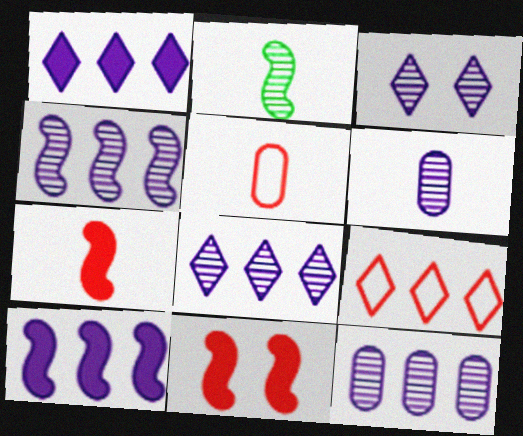[[3, 4, 6], 
[4, 8, 12]]